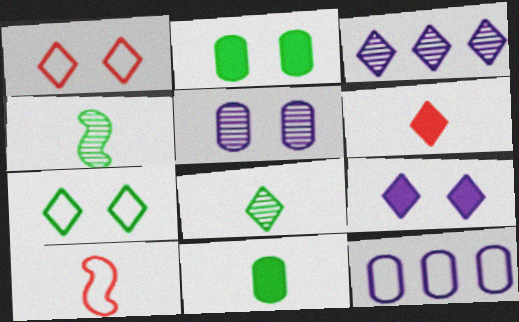[[2, 3, 10], 
[3, 6, 7], 
[7, 10, 12]]